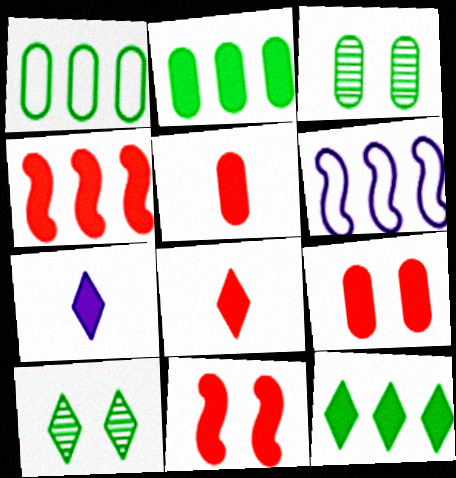[[2, 7, 11], 
[3, 6, 8], 
[4, 8, 9], 
[5, 6, 10]]